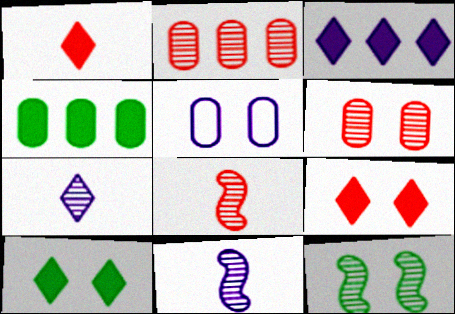[[1, 3, 10], 
[2, 7, 12], 
[3, 5, 11], 
[5, 9, 12]]